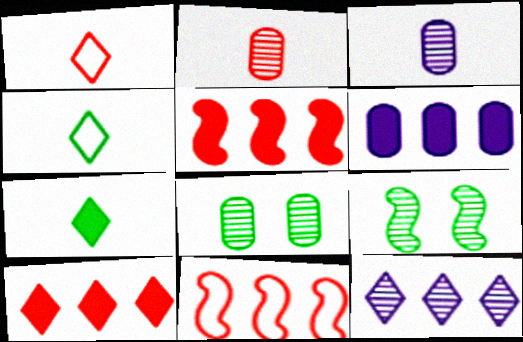[[1, 6, 9], 
[2, 9, 12]]